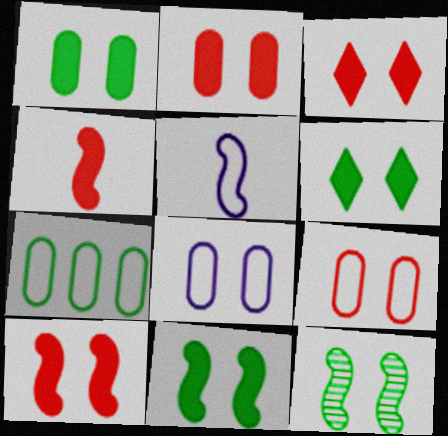[[1, 6, 11], 
[2, 3, 10], 
[3, 8, 12]]